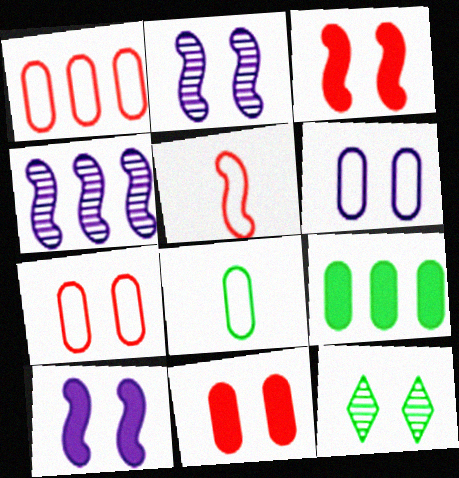[[1, 6, 8], 
[3, 6, 12], 
[7, 10, 12]]